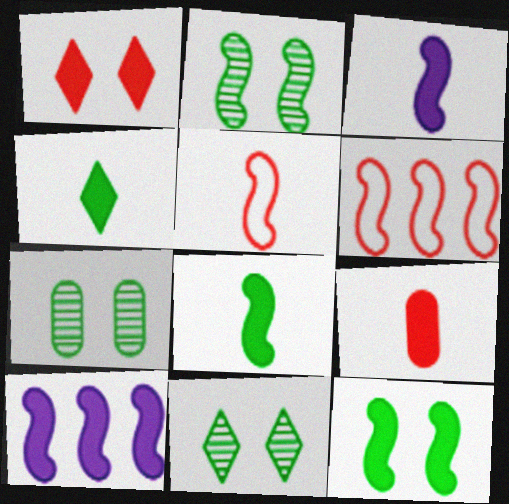[[2, 3, 6], 
[2, 5, 10], 
[2, 7, 11], 
[3, 4, 9]]